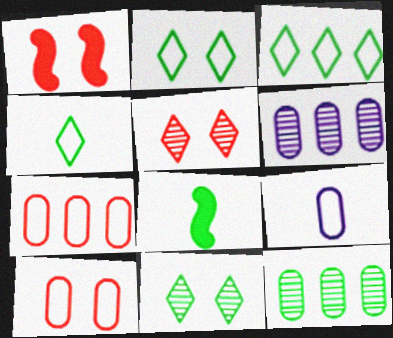[[1, 4, 6], 
[1, 5, 10], 
[2, 3, 4], 
[2, 8, 12]]